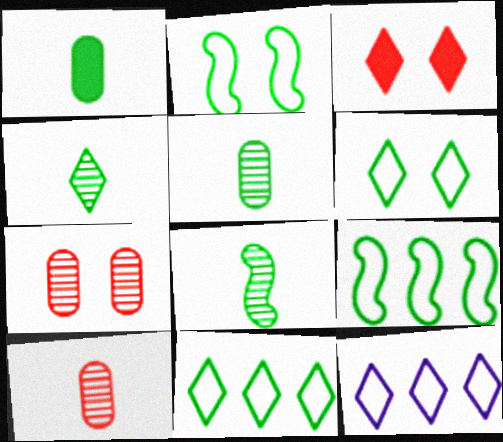[[3, 4, 12], 
[4, 5, 8]]